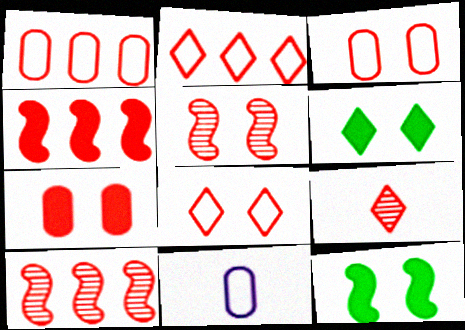[[3, 4, 9], 
[5, 7, 8], 
[6, 10, 11]]